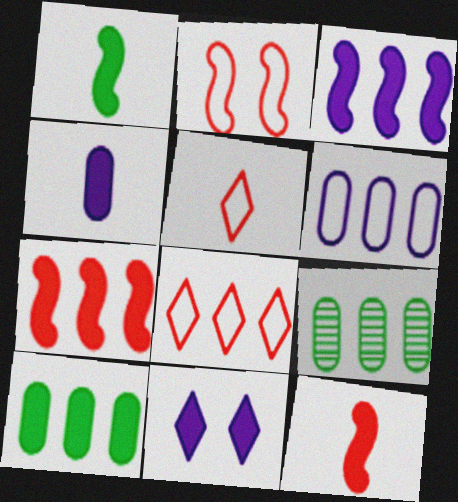[[3, 4, 11], 
[3, 8, 9], 
[10, 11, 12]]